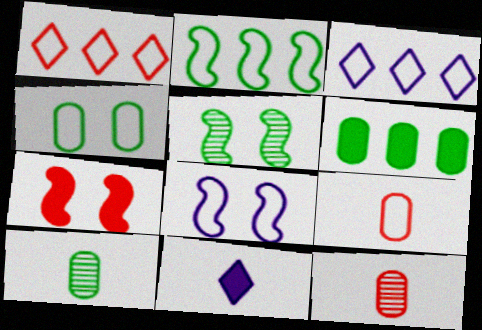[[1, 7, 12], 
[3, 7, 10], 
[4, 6, 10], 
[5, 7, 8], 
[6, 7, 11]]